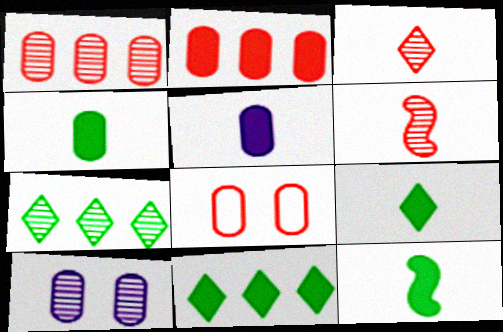[[4, 9, 12], 
[6, 7, 10]]